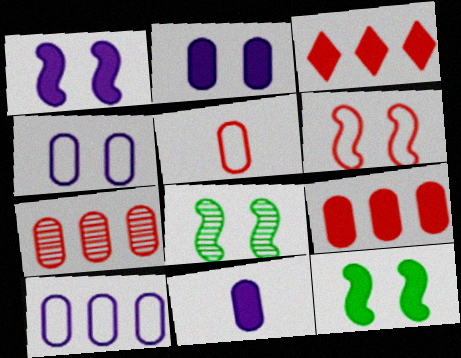[[1, 6, 8], 
[3, 11, 12]]